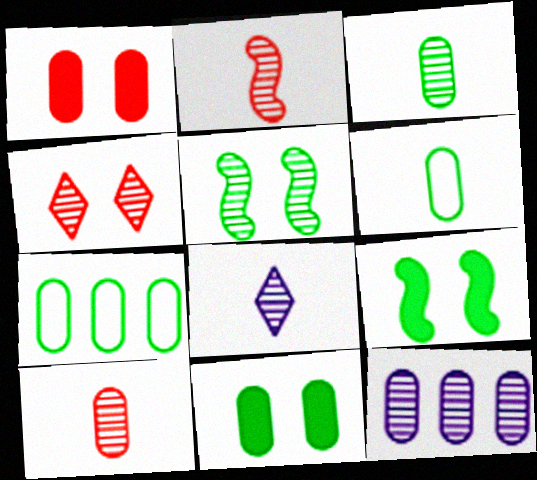[[1, 6, 12], 
[2, 3, 8], 
[3, 7, 11]]